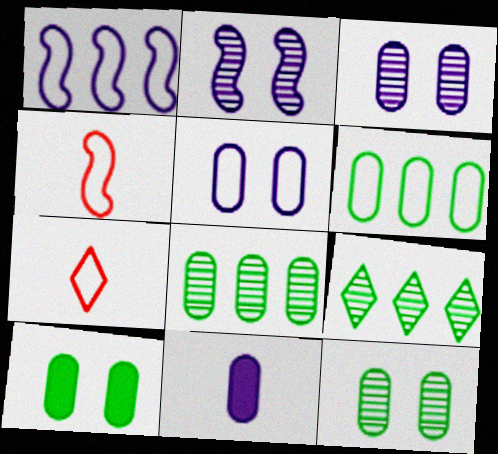[]